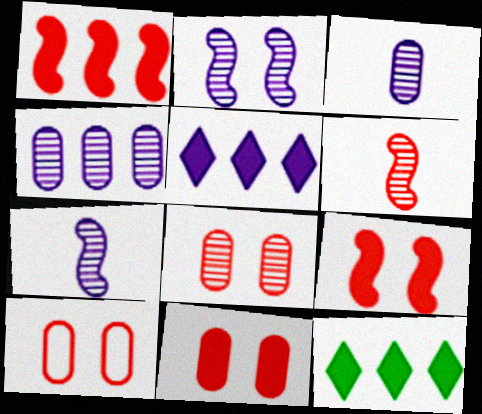[[7, 10, 12], 
[8, 10, 11]]